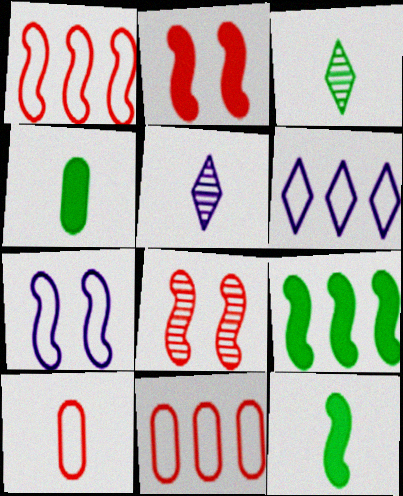[[4, 6, 8], 
[5, 10, 12]]